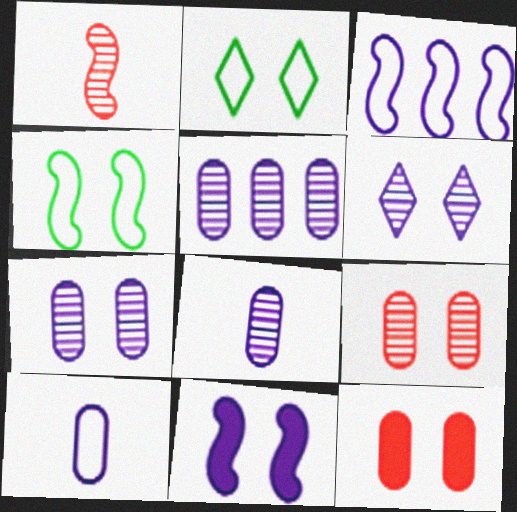[[2, 9, 11], 
[4, 6, 12], 
[5, 7, 8]]